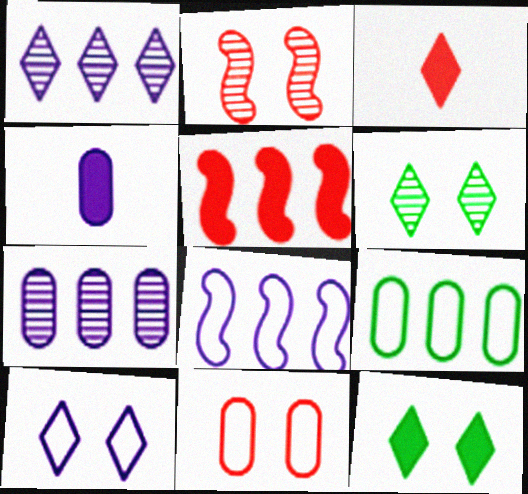[[1, 5, 9], 
[4, 5, 12]]